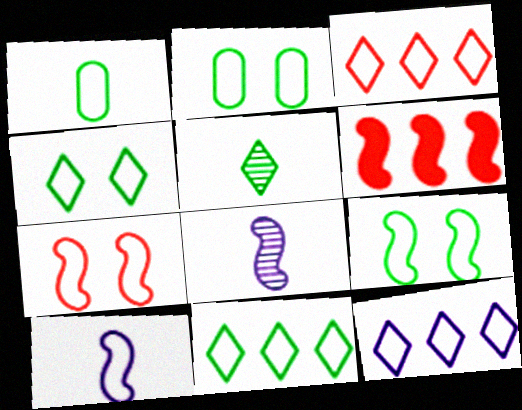[[1, 7, 12], 
[1, 9, 11], 
[2, 3, 10], 
[2, 4, 9], 
[3, 11, 12], 
[6, 8, 9]]